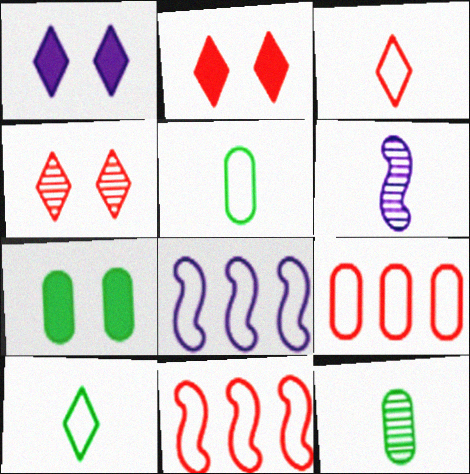[[1, 11, 12], 
[2, 8, 12]]